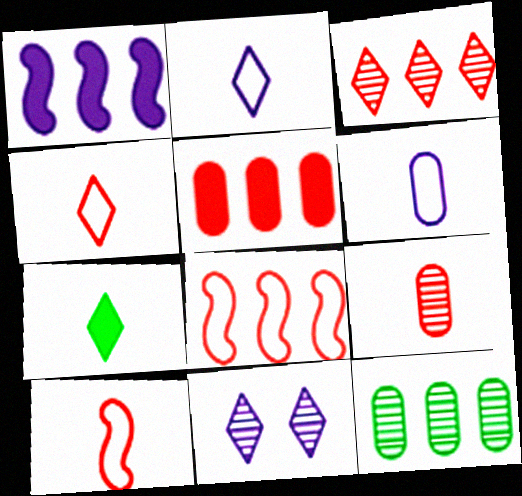[[1, 6, 11], 
[3, 5, 8]]